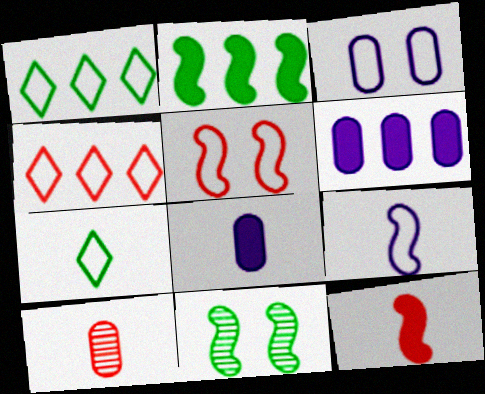[[4, 8, 11]]